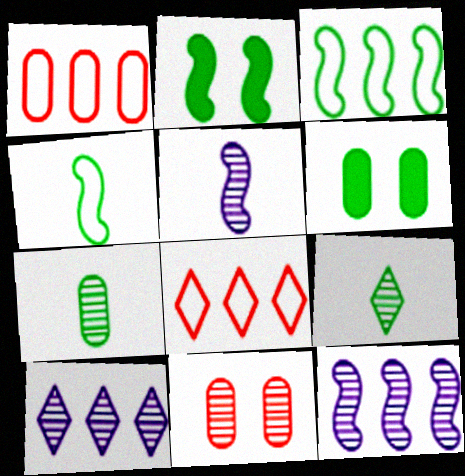[[3, 6, 9], 
[5, 6, 8], 
[9, 11, 12]]